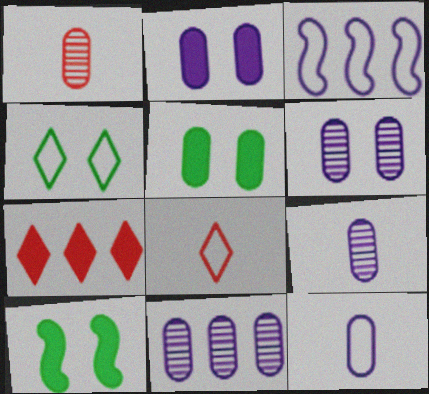[[2, 11, 12], 
[6, 9, 11], 
[8, 10, 11]]